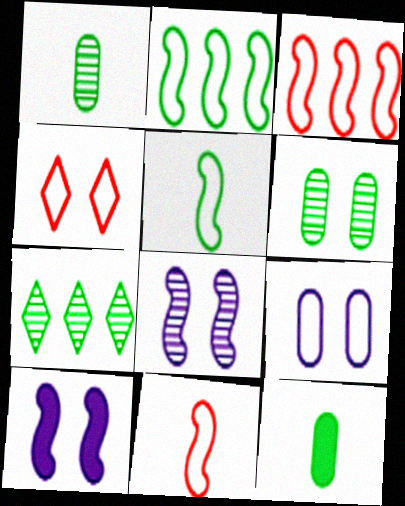[[4, 6, 10]]